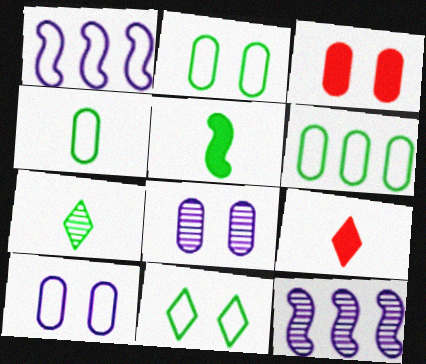[[1, 3, 7], 
[2, 3, 8], 
[2, 4, 6], 
[2, 9, 12], 
[4, 5, 7]]